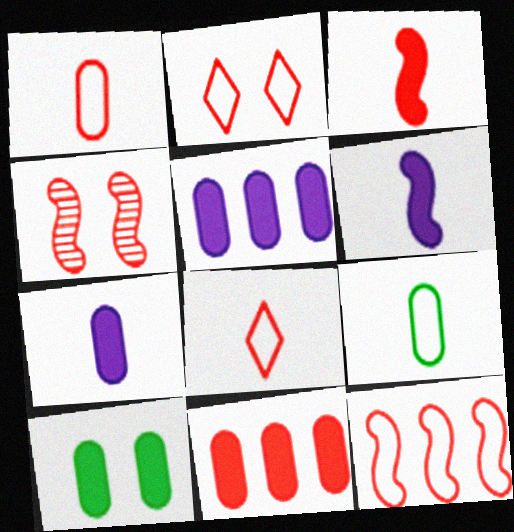[[1, 2, 12], 
[3, 4, 12], 
[4, 8, 11], 
[7, 10, 11]]